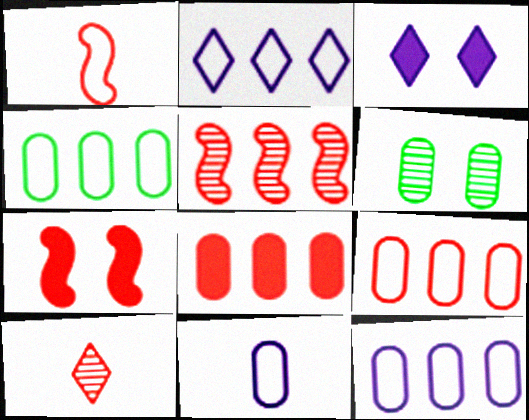[[1, 5, 7], 
[4, 9, 12], 
[6, 8, 11], 
[7, 9, 10]]